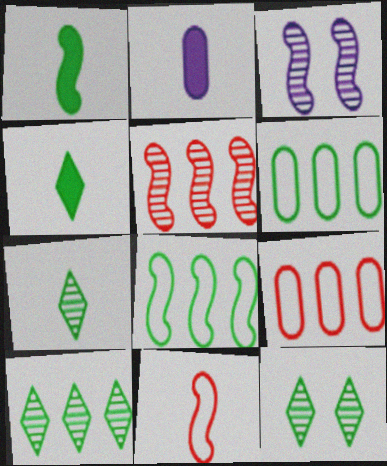[[1, 6, 12], 
[2, 7, 11], 
[3, 4, 9], 
[7, 10, 12]]